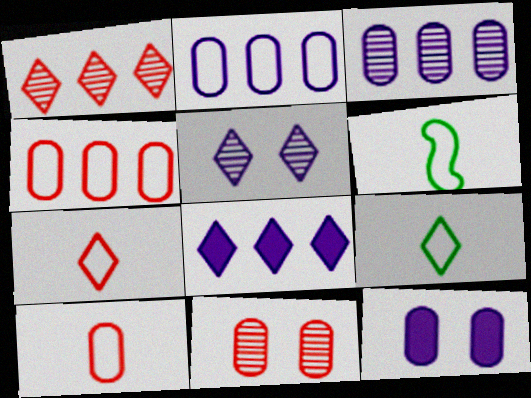[[1, 6, 12], 
[6, 8, 11]]